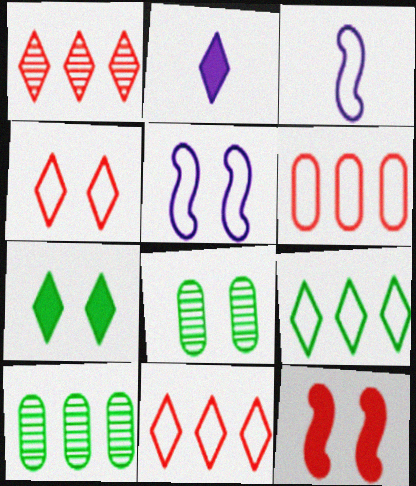[]